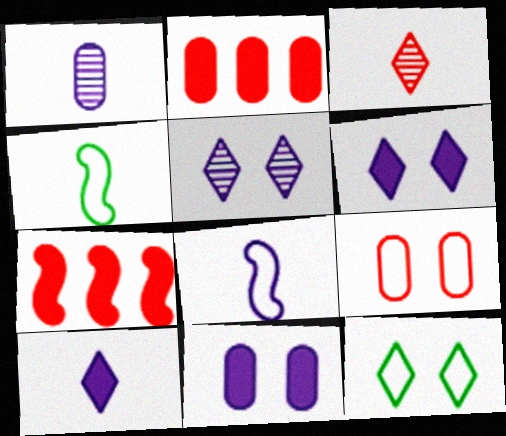[[1, 7, 12], 
[1, 8, 10], 
[2, 4, 5], 
[3, 7, 9]]